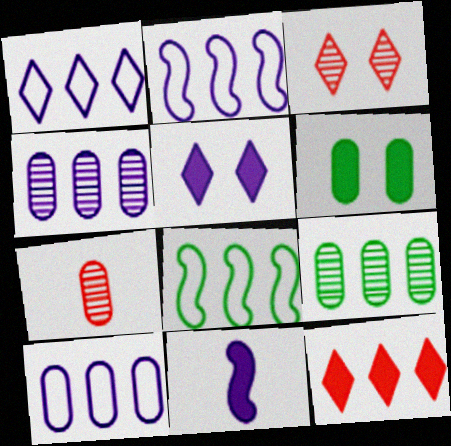[[1, 2, 10], 
[2, 9, 12], 
[4, 8, 12], 
[5, 7, 8], 
[6, 7, 10], 
[6, 11, 12]]